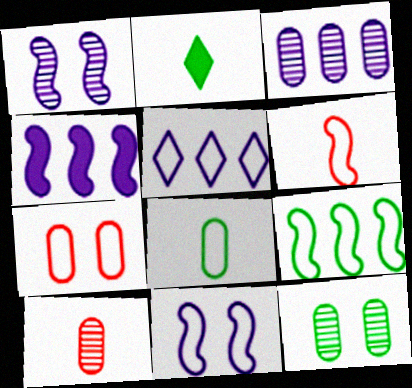[[2, 9, 12], 
[3, 4, 5], 
[3, 10, 12], 
[6, 9, 11]]